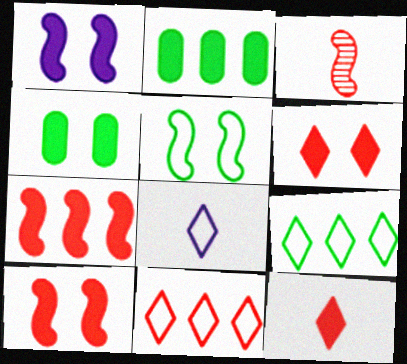[[1, 2, 12], 
[1, 4, 6]]